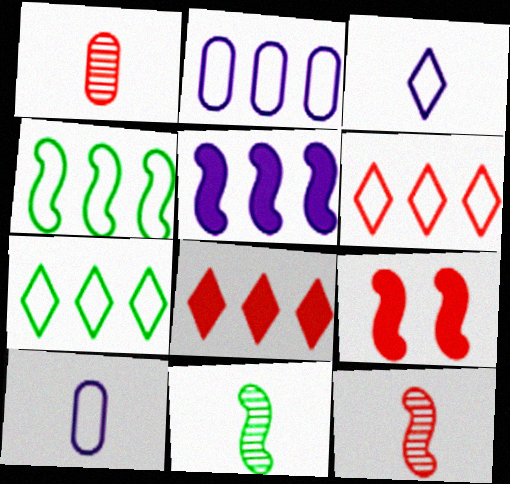[[1, 6, 9], 
[2, 4, 6]]